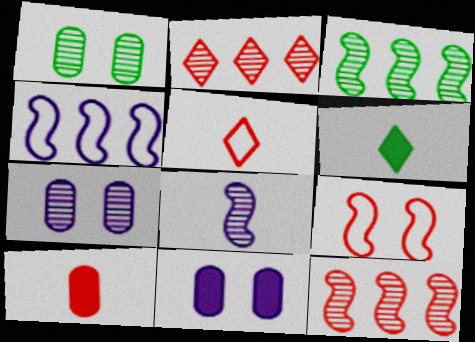[[1, 2, 8], 
[2, 9, 10], 
[3, 5, 11]]